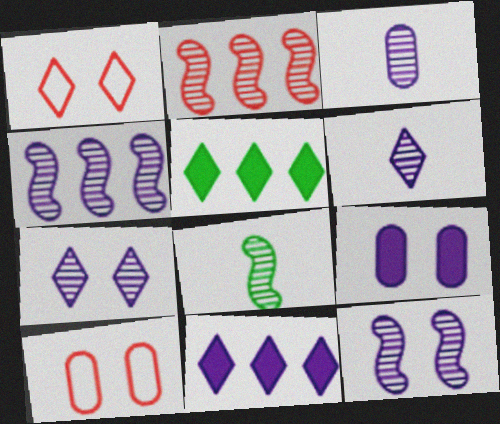[[1, 5, 6], 
[2, 8, 12], 
[3, 4, 7], 
[8, 10, 11]]